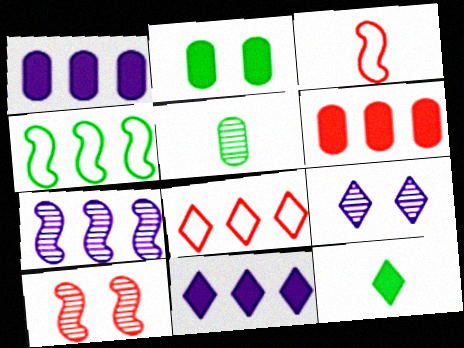[[8, 9, 12]]